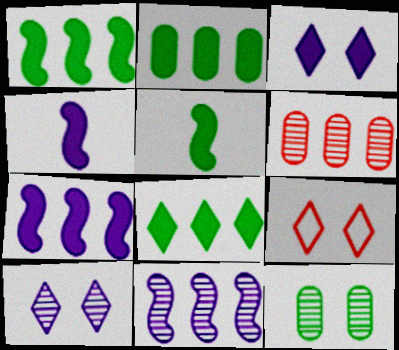[[1, 2, 8]]